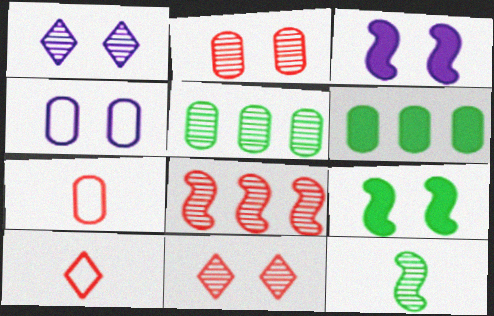[[1, 3, 4], 
[3, 5, 10], 
[4, 9, 11]]